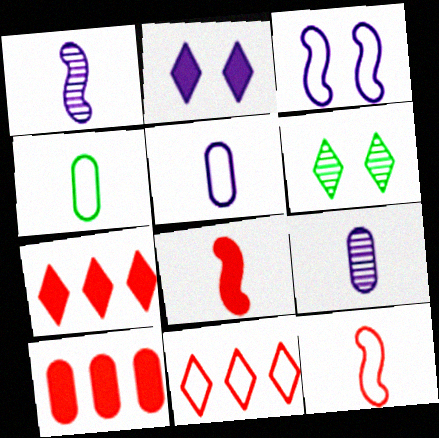[[3, 4, 11]]